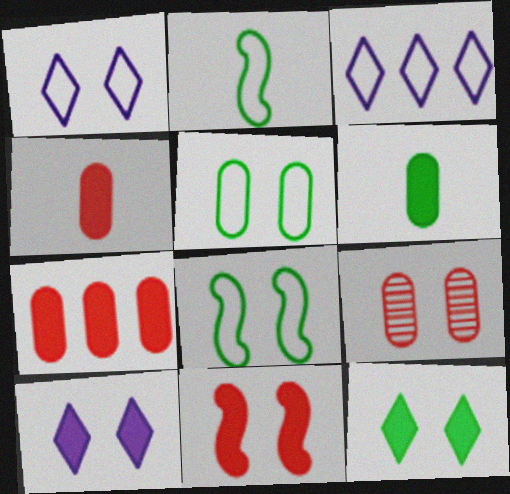[[8, 9, 10]]